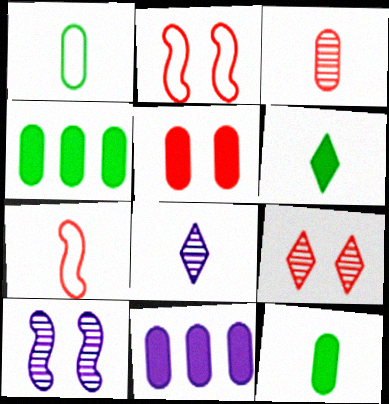[[2, 4, 8], 
[2, 5, 9], 
[5, 11, 12], 
[7, 8, 12]]